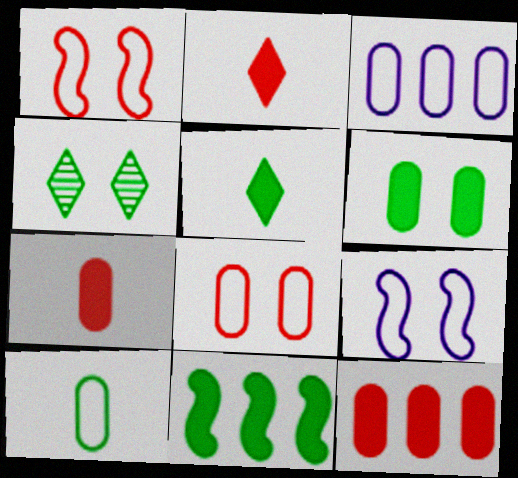[[3, 8, 10], 
[4, 10, 11], 
[5, 6, 11]]